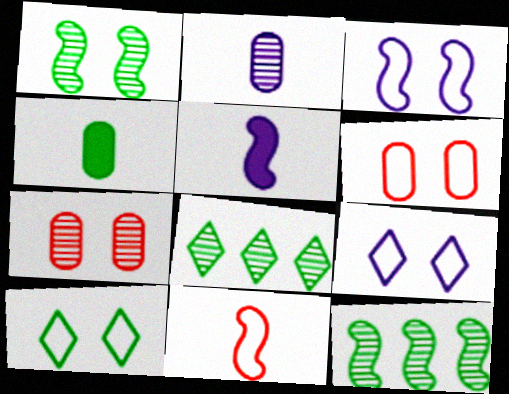[[3, 6, 10], 
[4, 10, 12], 
[5, 6, 8]]